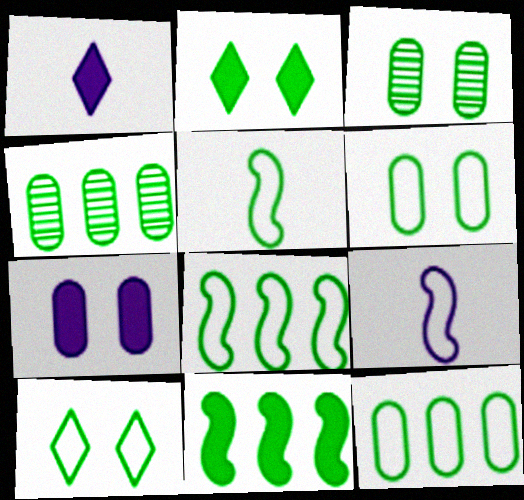[[2, 4, 5], 
[5, 10, 12]]